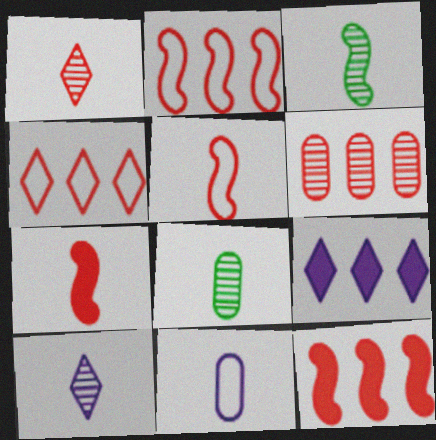[[4, 6, 12]]